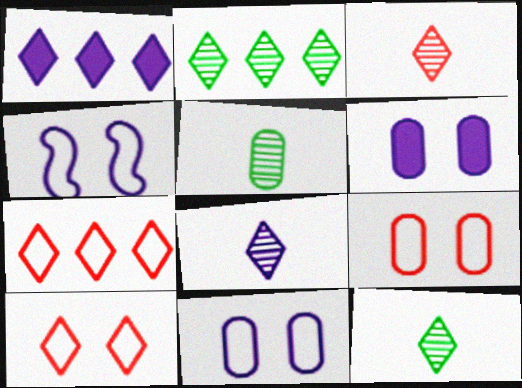[[1, 2, 7], 
[1, 10, 12], 
[3, 8, 12]]